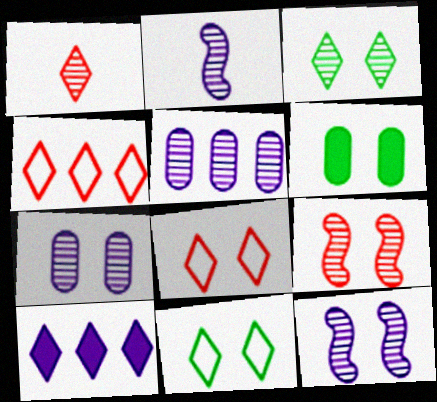[[1, 10, 11], 
[2, 4, 6], 
[3, 7, 9], 
[6, 8, 12]]